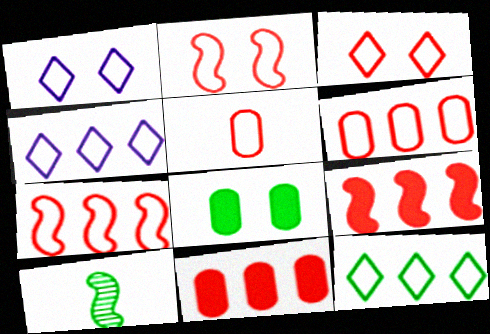[[1, 10, 11], 
[3, 5, 7], 
[8, 10, 12]]